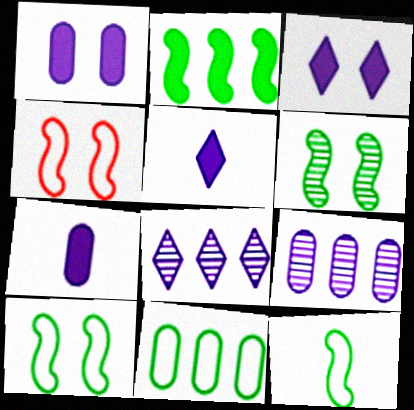[[2, 6, 12]]